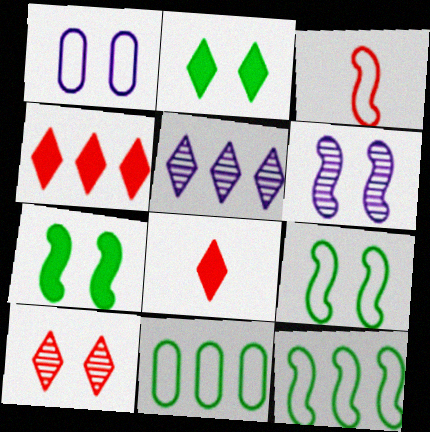[[1, 7, 10], 
[6, 8, 11]]